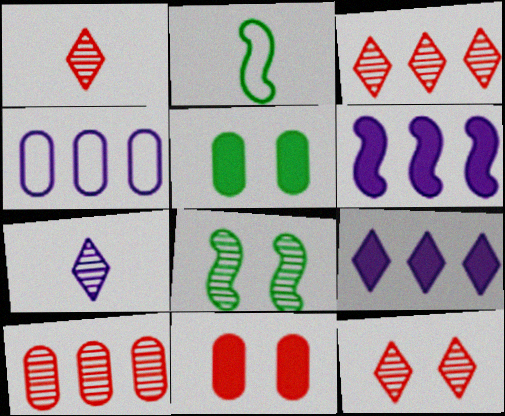[[1, 3, 12], 
[7, 8, 10]]